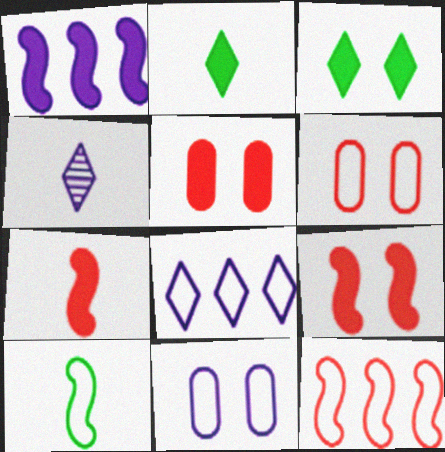[[1, 2, 5], 
[1, 4, 11], 
[6, 8, 10]]